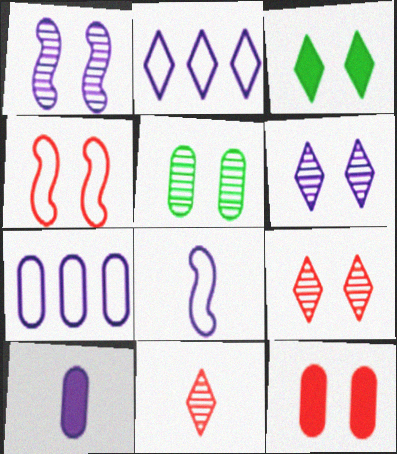[[1, 2, 10], 
[1, 5, 9], 
[2, 3, 11], 
[4, 9, 12]]